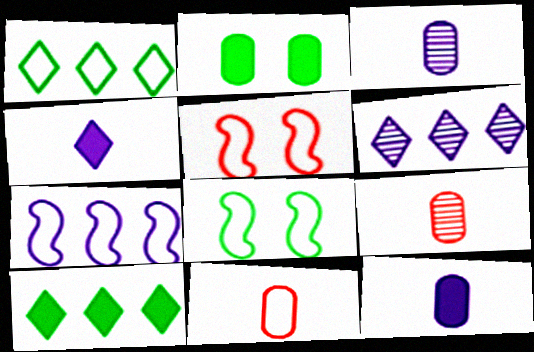[[3, 5, 10]]